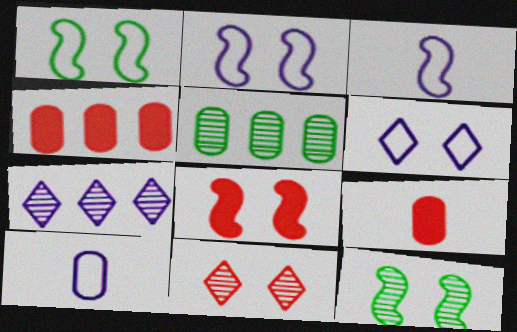[[1, 7, 9], 
[2, 8, 12]]